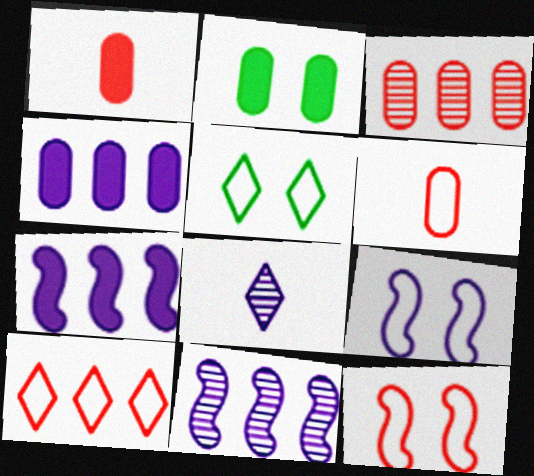[[1, 2, 4], 
[1, 5, 11], 
[4, 8, 9], 
[6, 10, 12]]